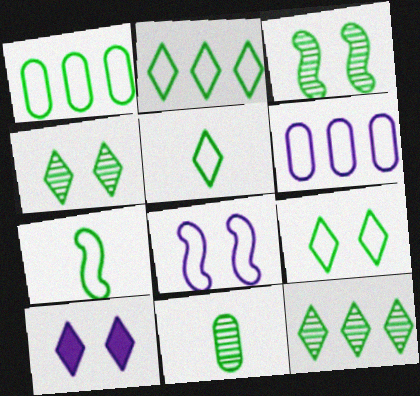[[1, 7, 9], 
[2, 5, 9], 
[3, 11, 12]]